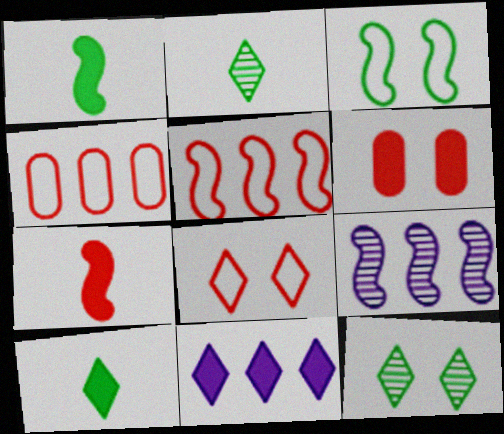[[1, 6, 11], 
[2, 8, 11], 
[3, 7, 9]]